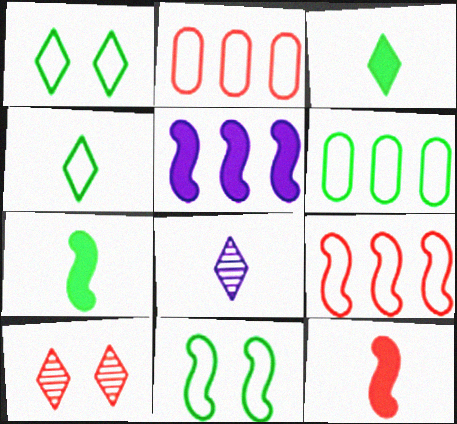[[2, 10, 12], 
[4, 6, 11]]